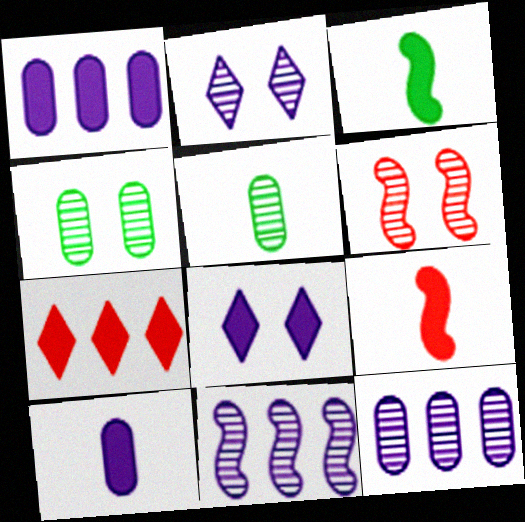[[2, 4, 6]]